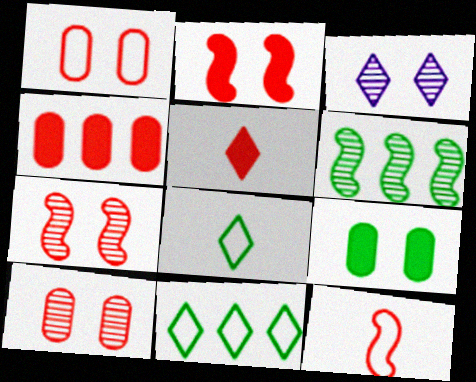[[2, 4, 5], 
[3, 5, 11], 
[6, 8, 9]]